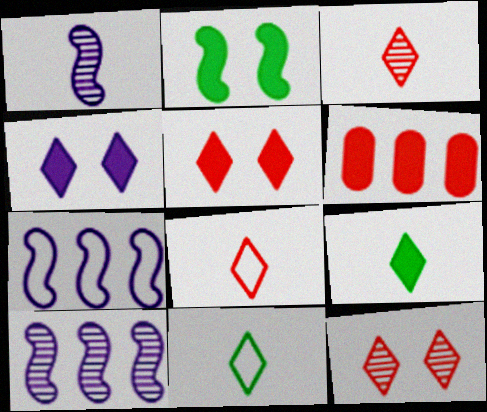[]